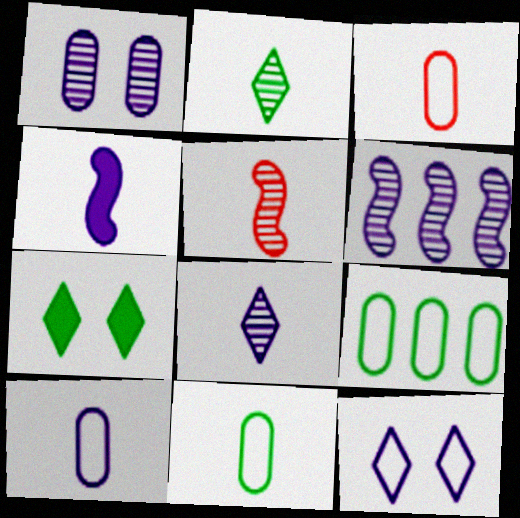[[1, 6, 8], 
[2, 3, 4], 
[3, 6, 7], 
[3, 10, 11], 
[4, 8, 10]]